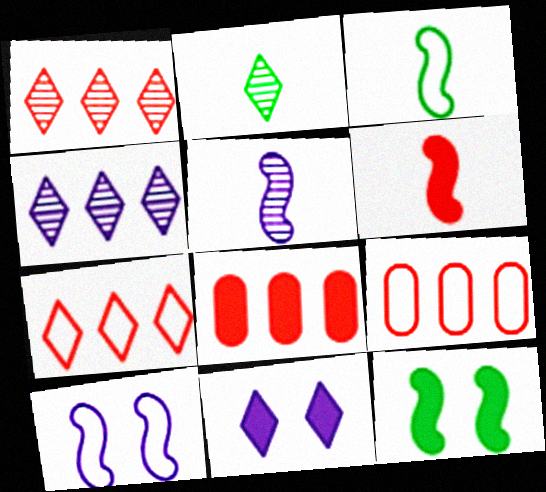[[2, 7, 11], 
[2, 8, 10], 
[3, 5, 6]]